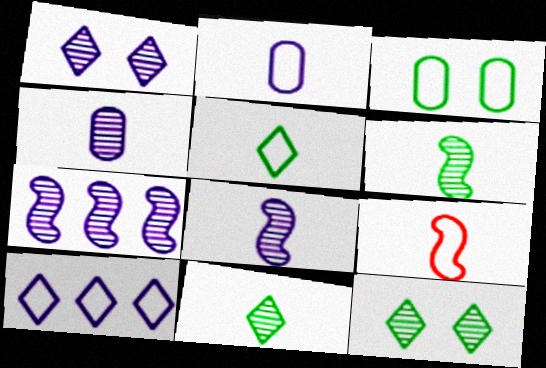[[1, 4, 7], 
[2, 5, 9], 
[3, 9, 10]]